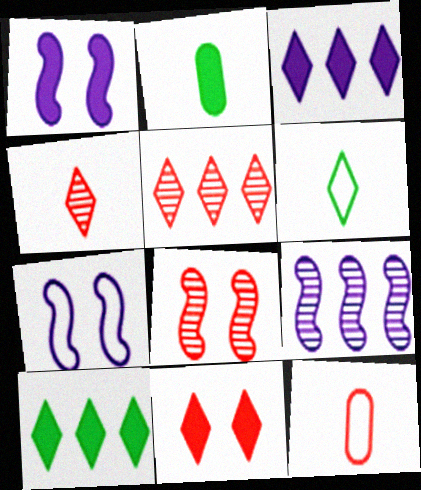[[2, 5, 7]]